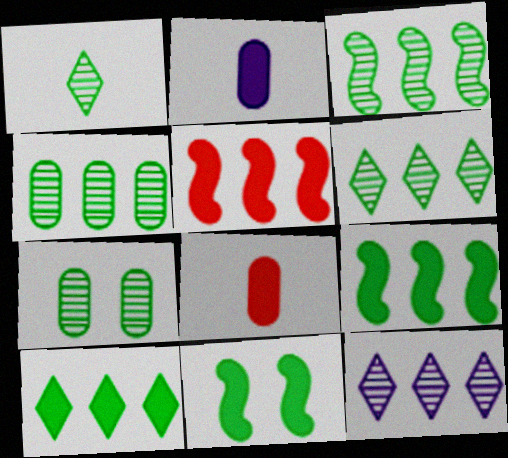[[1, 3, 7], 
[3, 4, 6]]